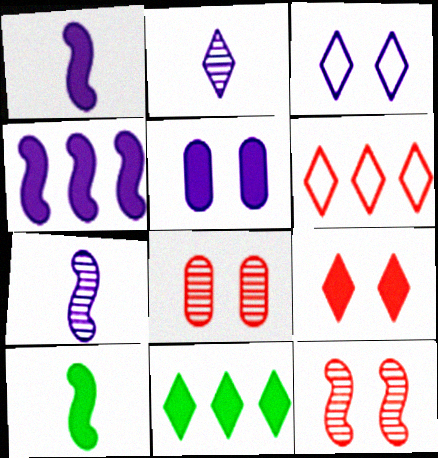[]